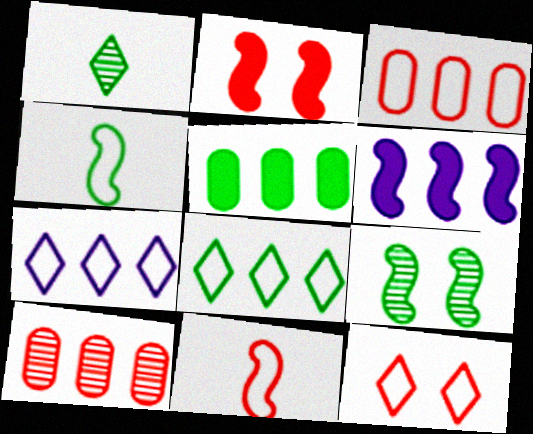[[3, 11, 12], 
[6, 8, 10], 
[6, 9, 11]]